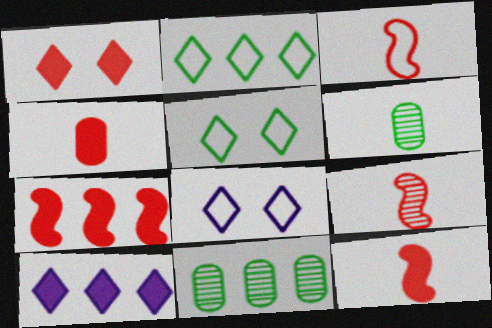[[1, 4, 7], 
[3, 9, 12], 
[6, 7, 8], 
[8, 11, 12]]